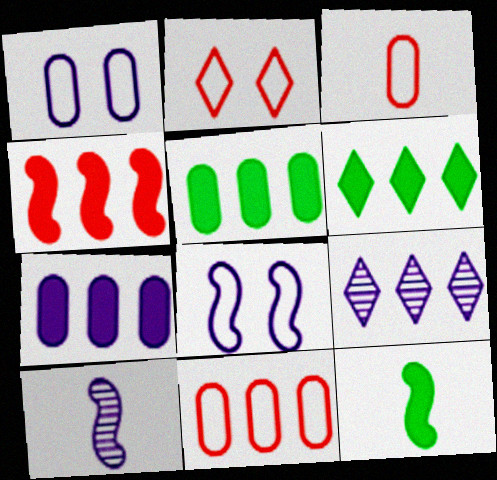[[2, 5, 10], 
[4, 6, 7]]